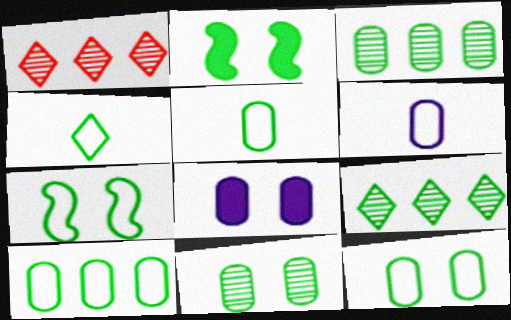[[1, 2, 6], 
[2, 3, 4], 
[2, 5, 9], 
[4, 7, 10], 
[5, 10, 12]]